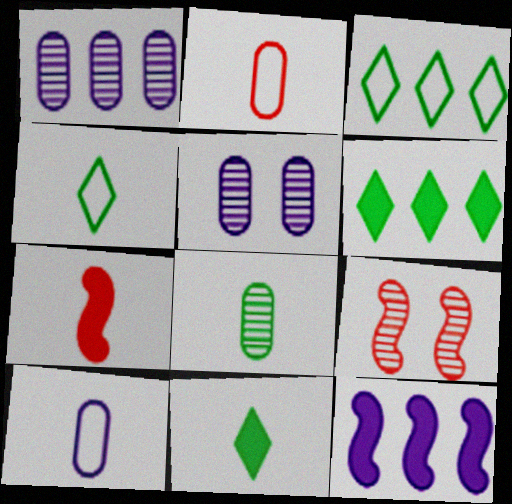[[3, 5, 7], 
[6, 9, 10]]